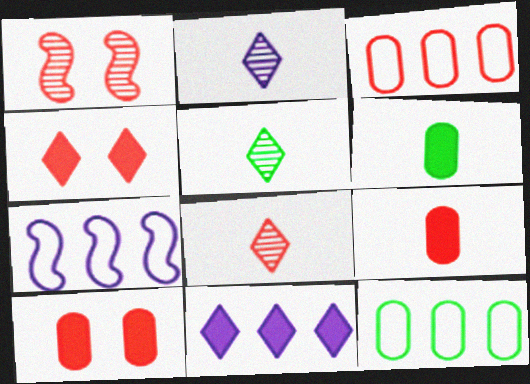[[2, 5, 8], 
[5, 7, 10]]